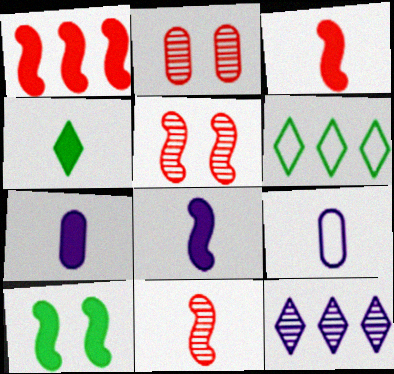[[1, 8, 10], 
[2, 6, 8], 
[3, 4, 7], 
[4, 9, 11], 
[5, 6, 7]]